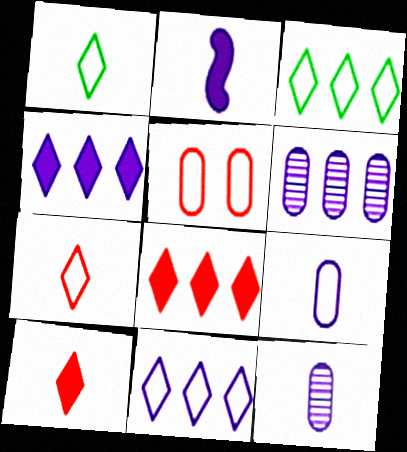[]